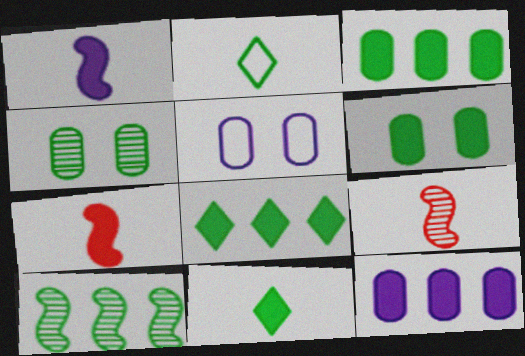[[2, 6, 10], 
[5, 8, 9]]